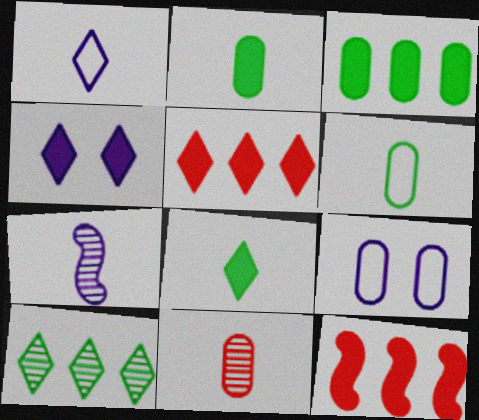[[2, 4, 12], 
[3, 9, 11], 
[4, 5, 8]]